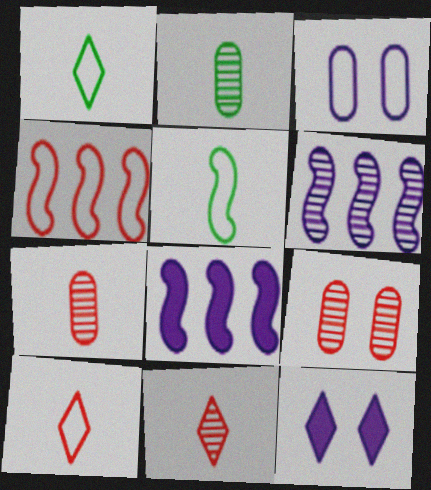[[1, 3, 4], 
[1, 8, 9], 
[2, 4, 12]]